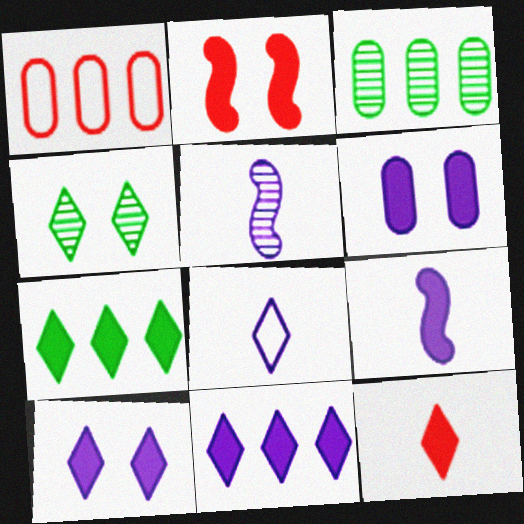[[1, 4, 9], 
[2, 3, 8], 
[6, 9, 11], 
[7, 10, 12]]